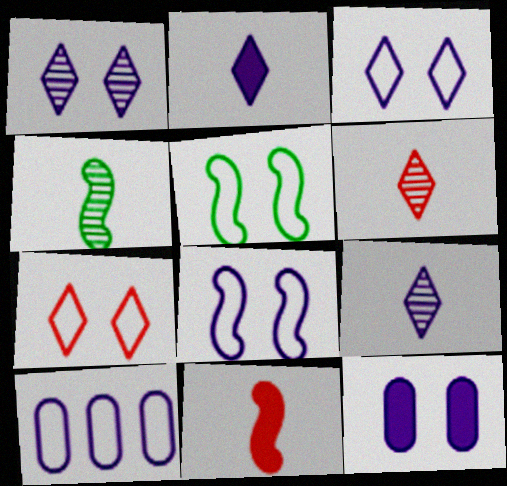[[1, 8, 12]]